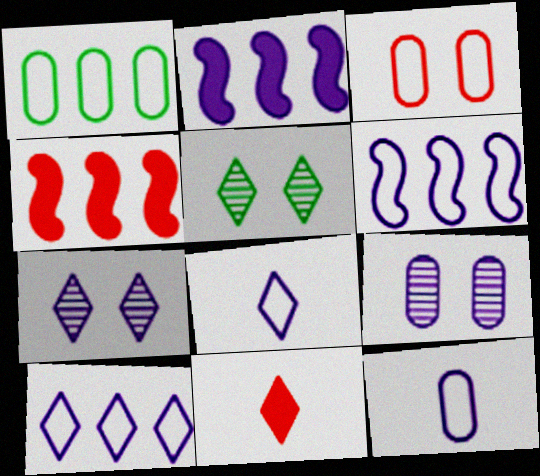[[1, 3, 12], 
[2, 7, 12], 
[2, 8, 9], 
[4, 5, 12], 
[5, 10, 11]]